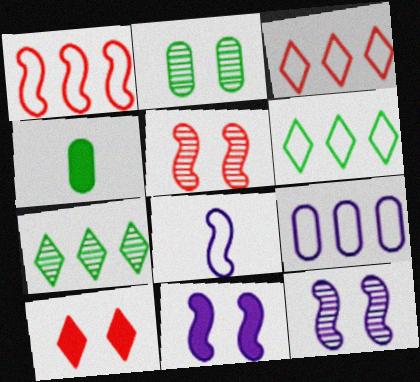[[1, 6, 9], 
[3, 4, 12]]